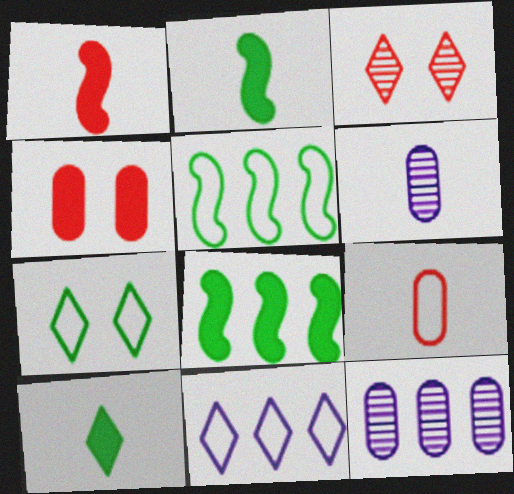[[1, 7, 12], 
[3, 10, 11]]